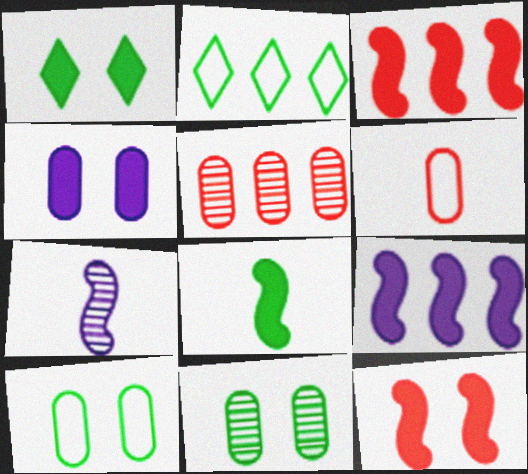[[1, 4, 12], 
[2, 5, 9], 
[2, 8, 11], 
[8, 9, 12]]